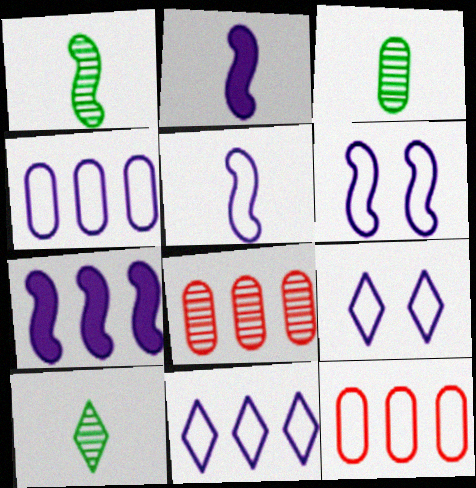[[1, 3, 10], 
[4, 5, 9]]